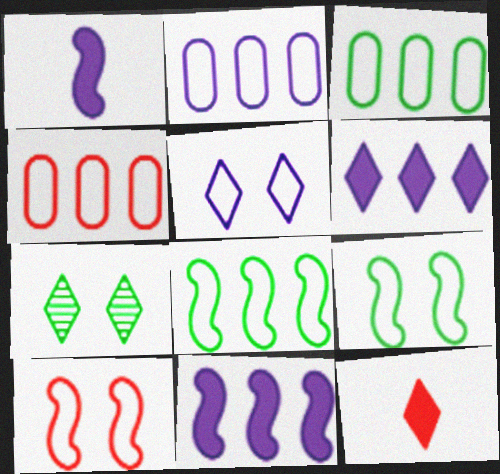[[1, 4, 7], 
[2, 3, 4]]